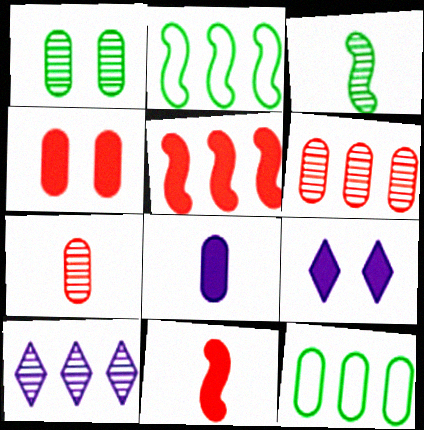[[2, 7, 9], 
[5, 10, 12]]